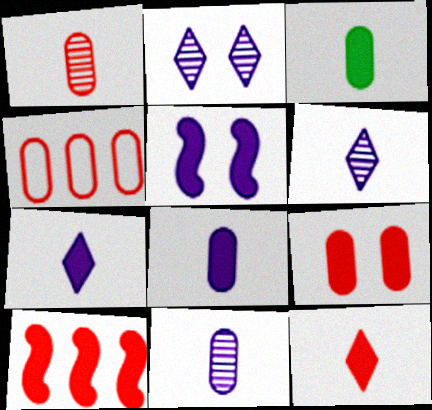[[1, 4, 9], 
[9, 10, 12]]